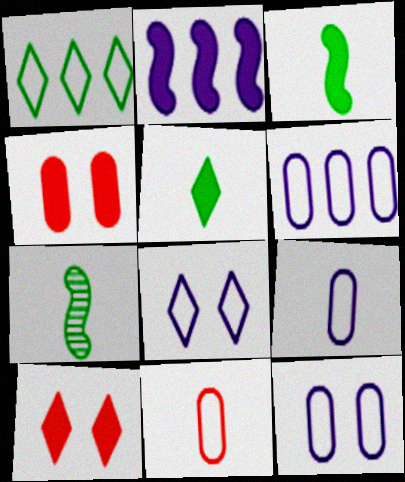[[2, 4, 5], 
[6, 7, 10], 
[6, 9, 12]]